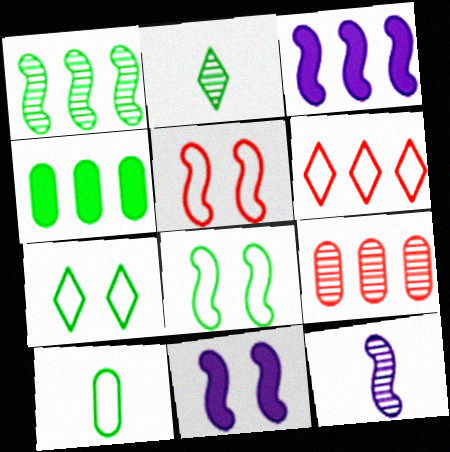[[2, 4, 8]]